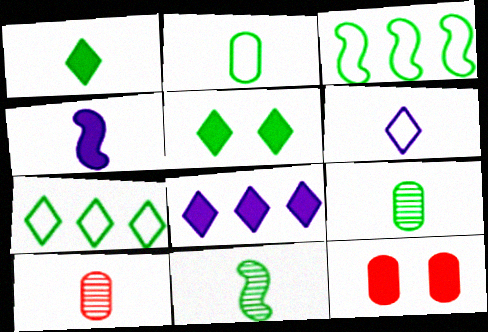[[1, 2, 11], 
[3, 5, 9]]